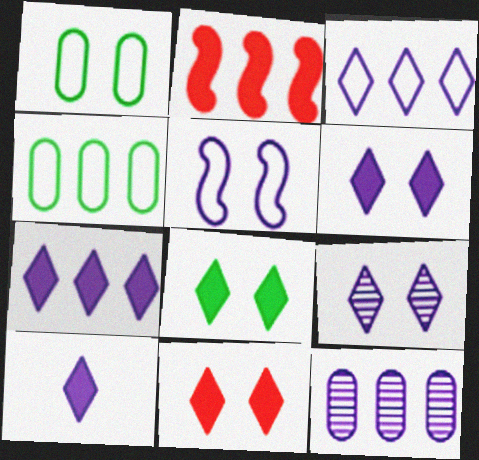[[3, 9, 10], 
[5, 10, 12], 
[6, 7, 10], 
[6, 8, 11]]